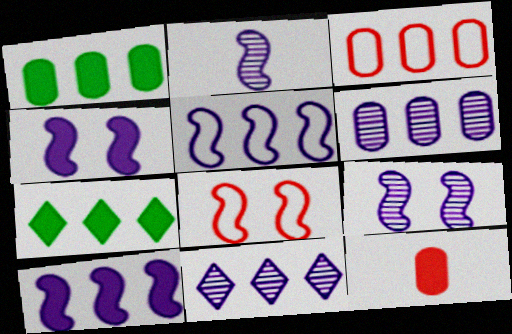[[1, 3, 6], 
[2, 4, 5], 
[4, 7, 12]]